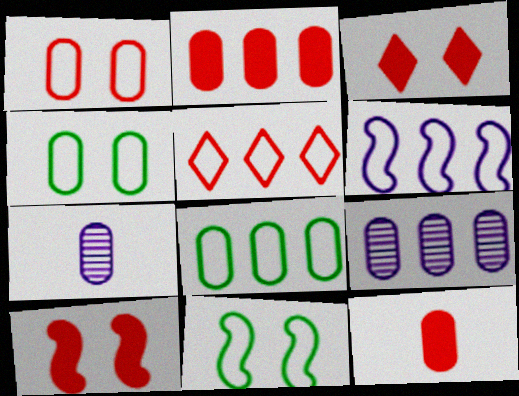[[2, 4, 7], 
[2, 8, 9], 
[4, 9, 12], 
[5, 6, 8]]